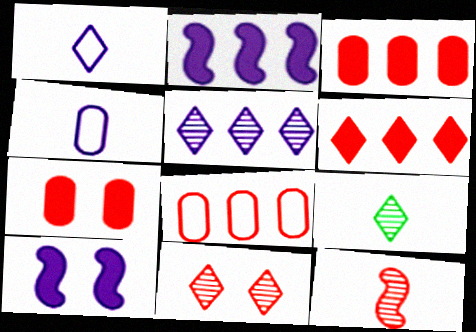[[4, 5, 10], 
[5, 9, 11], 
[8, 9, 10]]